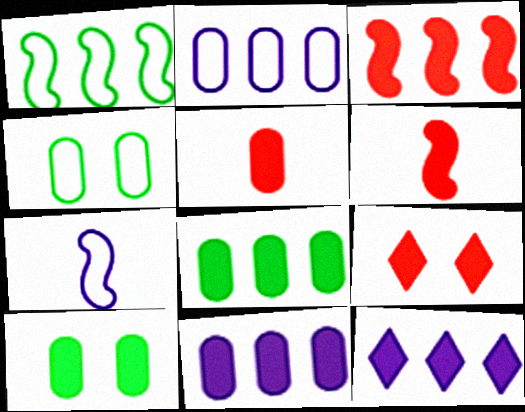[[3, 5, 9], 
[3, 8, 12], 
[5, 10, 11], 
[6, 10, 12]]